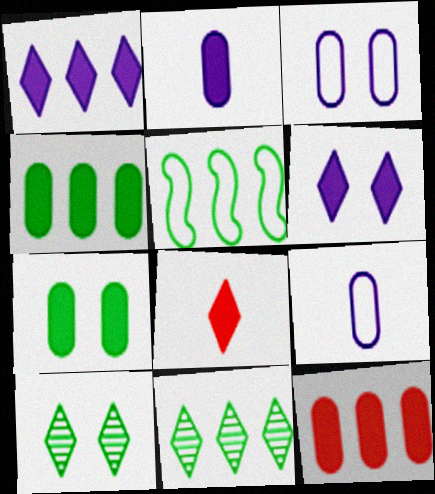[[2, 7, 12], 
[4, 5, 11]]